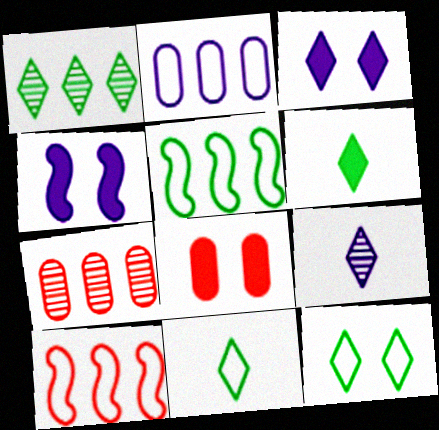[[1, 6, 12], 
[2, 4, 9], 
[4, 7, 11], 
[5, 8, 9]]